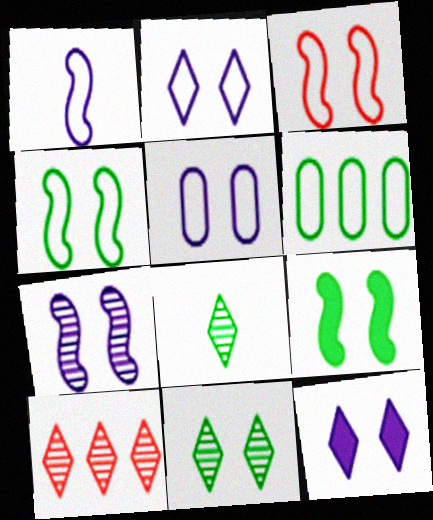[[3, 7, 9], 
[5, 7, 12], 
[6, 8, 9]]